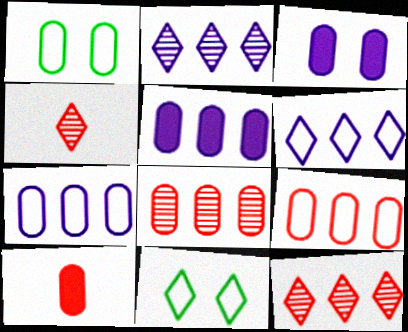[]